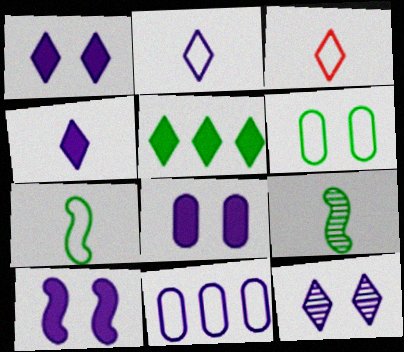[[1, 8, 10], 
[3, 5, 12], 
[5, 6, 9]]